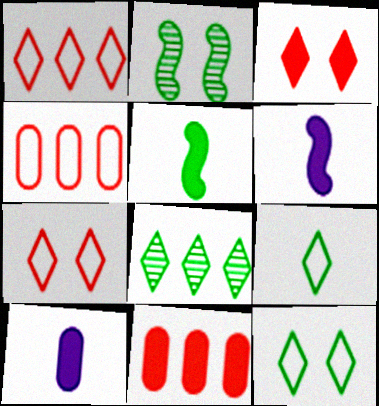[[1, 2, 10]]